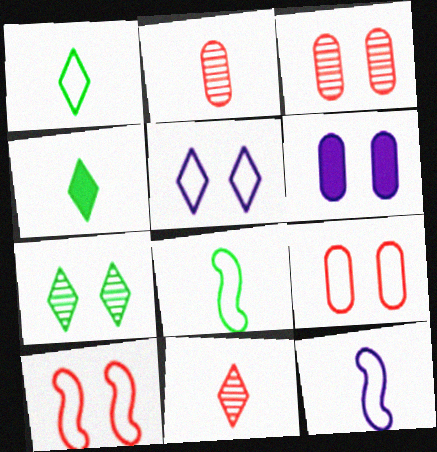[[2, 4, 12], 
[6, 7, 10]]